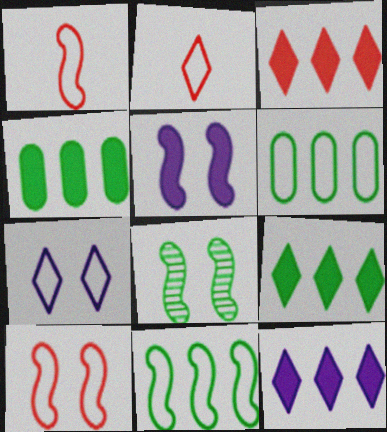[[1, 6, 7], 
[3, 9, 12], 
[5, 8, 10]]